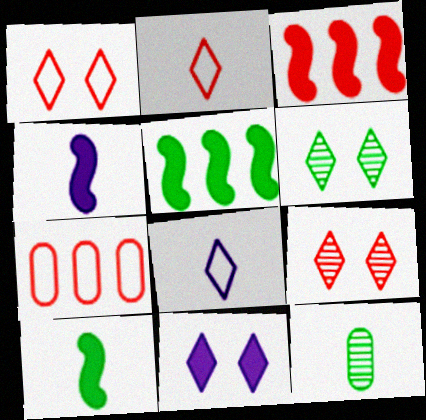[[1, 6, 11], 
[2, 4, 12], 
[4, 6, 7]]